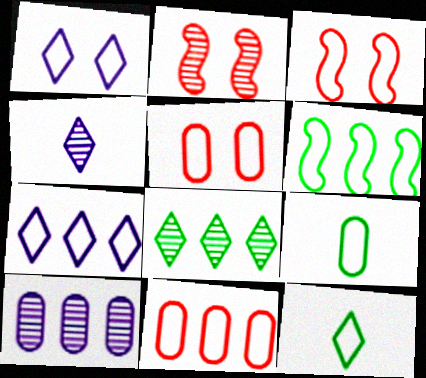[[3, 7, 9], 
[6, 7, 11]]